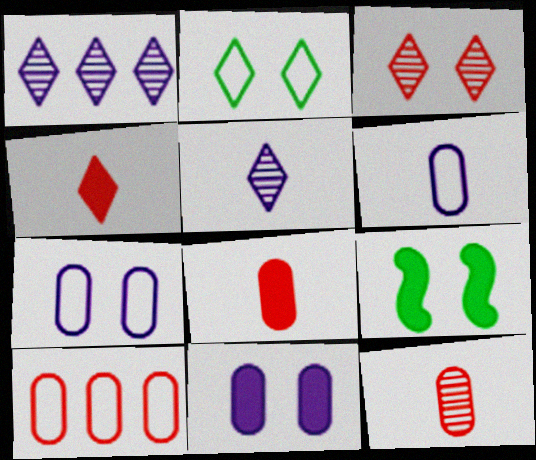[[1, 2, 4], 
[3, 7, 9], 
[5, 9, 10]]